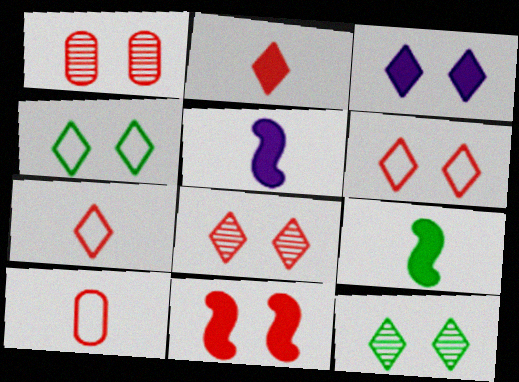[[1, 6, 11], 
[3, 4, 8], 
[3, 6, 12]]